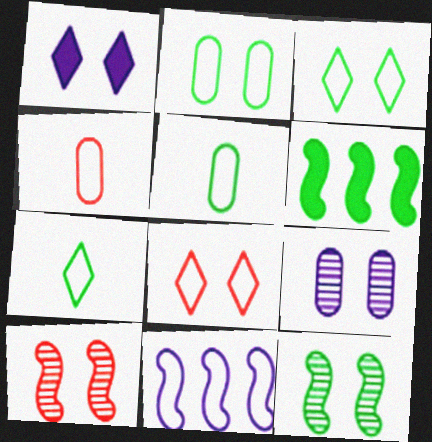[[1, 2, 10], 
[3, 4, 11], 
[5, 8, 11]]